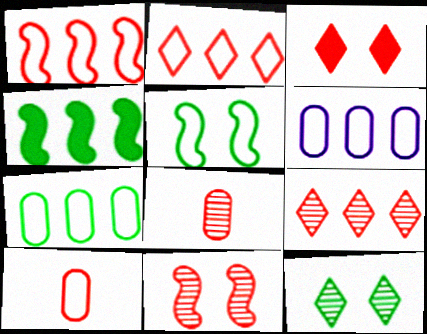[[1, 3, 8], 
[4, 6, 9], 
[8, 9, 11]]